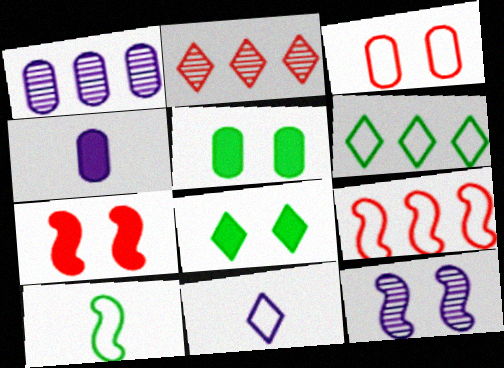[[2, 8, 11], 
[3, 8, 12]]